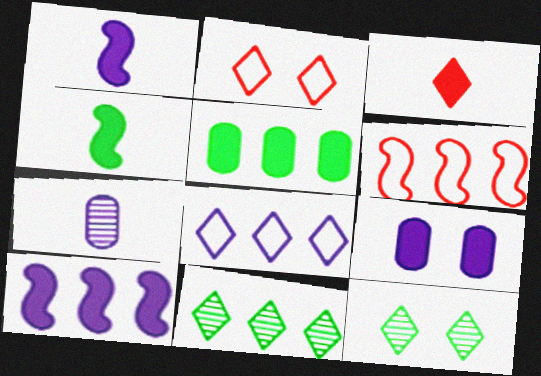[[3, 8, 12]]